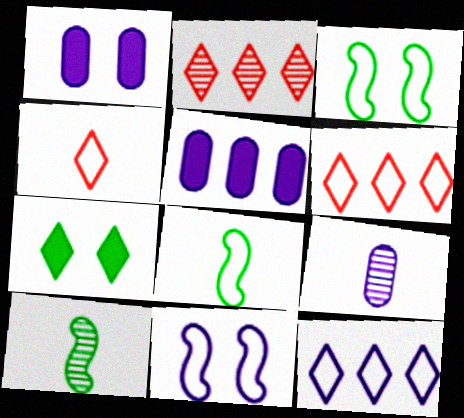[[1, 2, 8], 
[1, 6, 10]]